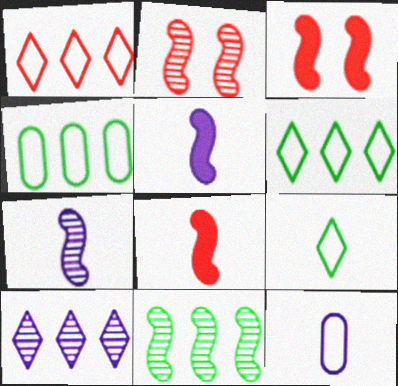[[2, 7, 11]]